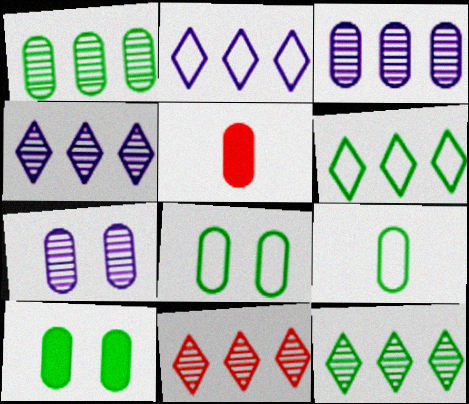[[1, 9, 10], 
[3, 5, 8], 
[4, 11, 12]]